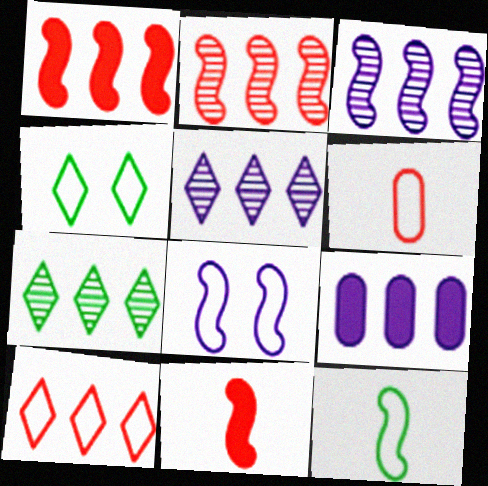[]